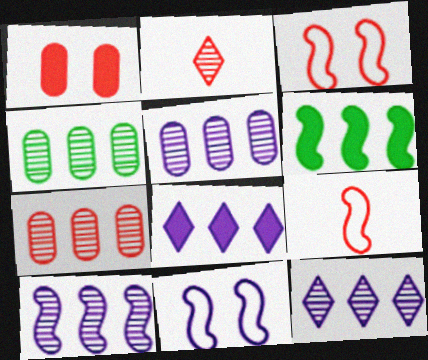[[4, 5, 7], 
[5, 10, 12]]